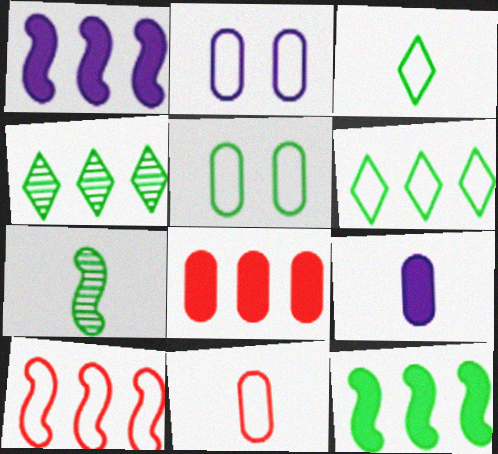[[2, 3, 10]]